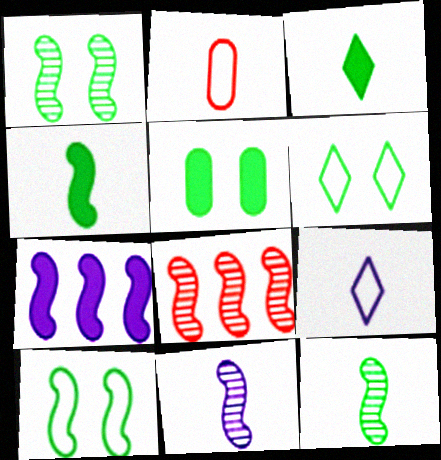[[1, 5, 6], 
[1, 8, 11], 
[2, 3, 11], 
[5, 8, 9]]